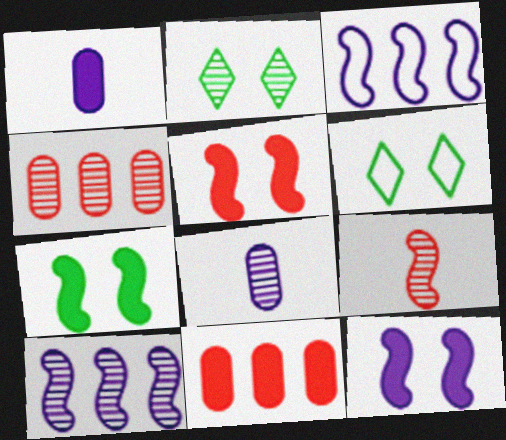[[3, 7, 9], 
[5, 7, 12]]